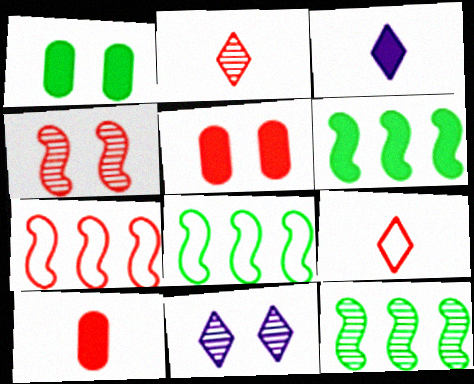[[2, 5, 7], 
[3, 5, 6], 
[6, 8, 12], 
[8, 10, 11]]